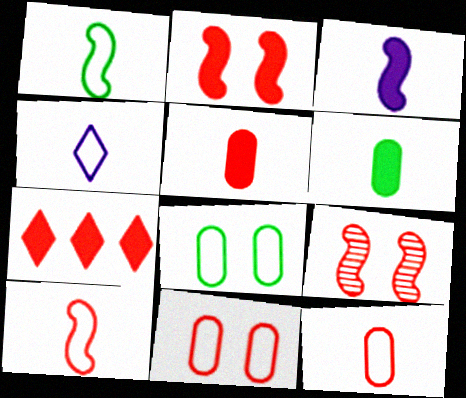[[1, 4, 12], 
[2, 5, 7], 
[7, 9, 12]]